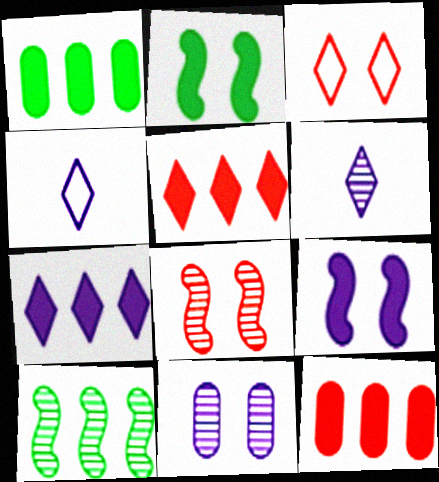[[1, 4, 8], 
[2, 3, 11]]